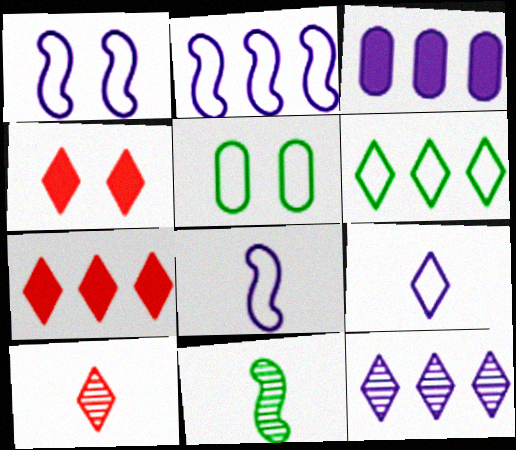[[1, 2, 8], 
[2, 3, 12], 
[6, 7, 12]]